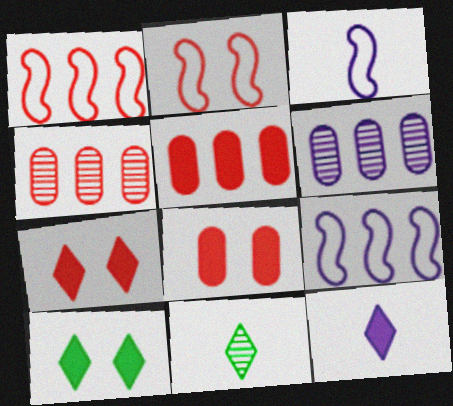[[3, 4, 10], 
[8, 9, 11]]